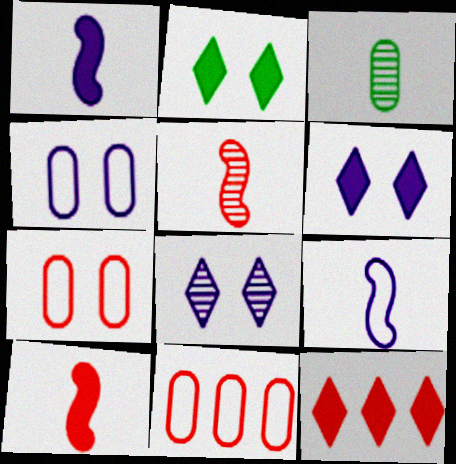[[5, 7, 12]]